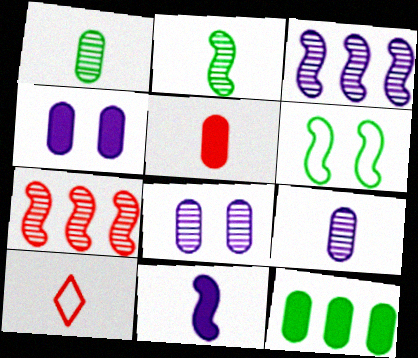[[1, 10, 11], 
[4, 5, 12], 
[6, 7, 11]]